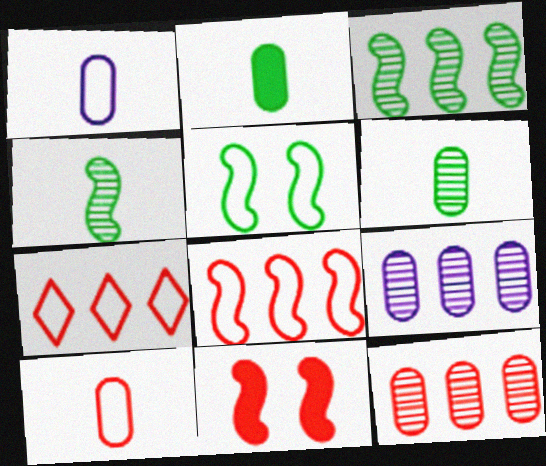[[1, 5, 7]]